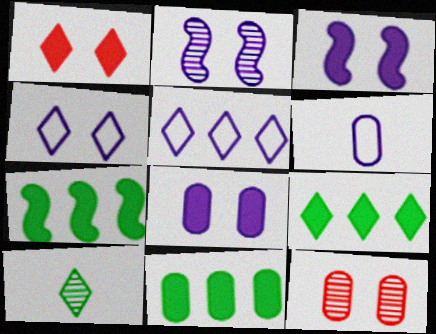[[1, 5, 10], 
[2, 4, 8], 
[6, 11, 12], 
[7, 9, 11]]